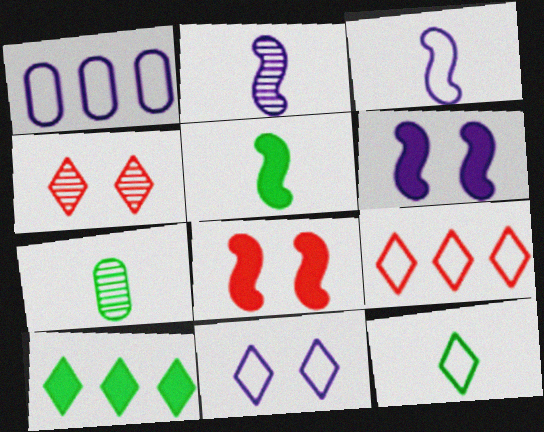[[1, 3, 11], 
[1, 4, 5], 
[5, 7, 12], 
[6, 7, 9], 
[9, 11, 12]]